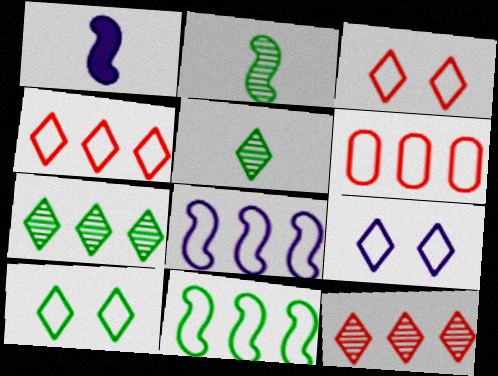[[3, 9, 10]]